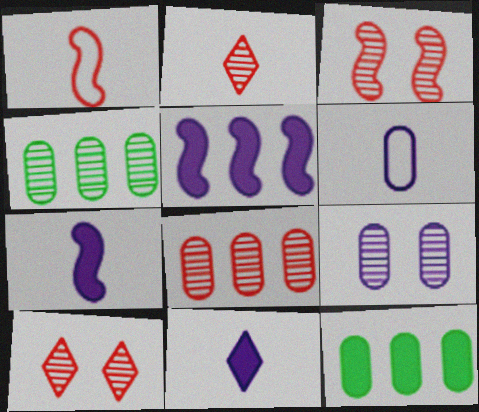[[2, 3, 8]]